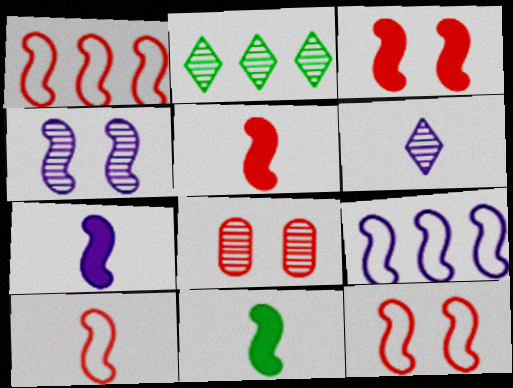[[1, 4, 11], 
[1, 10, 12], 
[4, 7, 9], 
[5, 7, 11]]